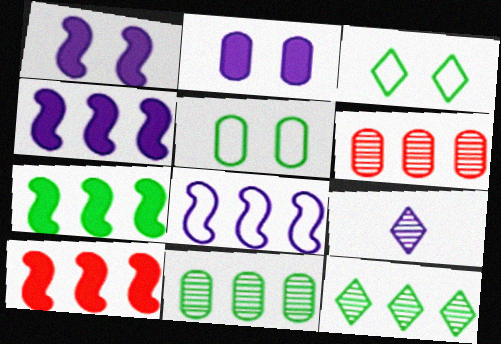[[2, 8, 9], 
[4, 7, 10], 
[5, 9, 10]]